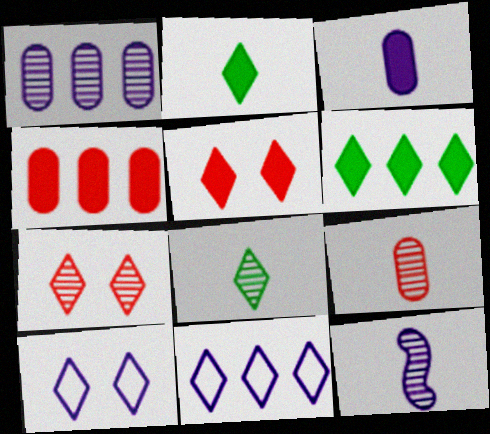[[2, 7, 11], 
[5, 8, 11], 
[8, 9, 12]]